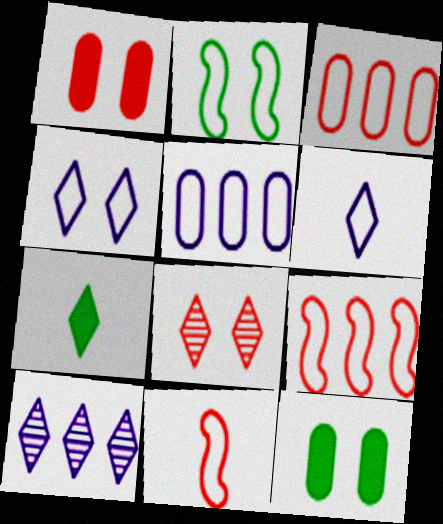[[2, 3, 6], 
[10, 11, 12]]